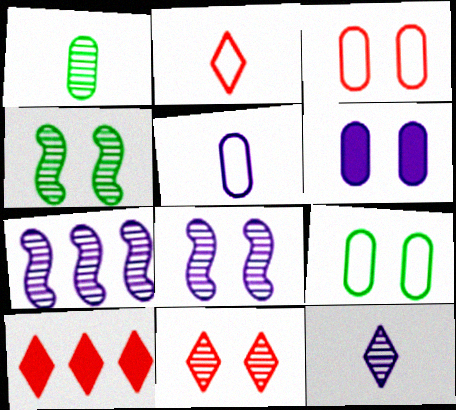[[1, 7, 11], 
[2, 10, 11], 
[4, 5, 10]]